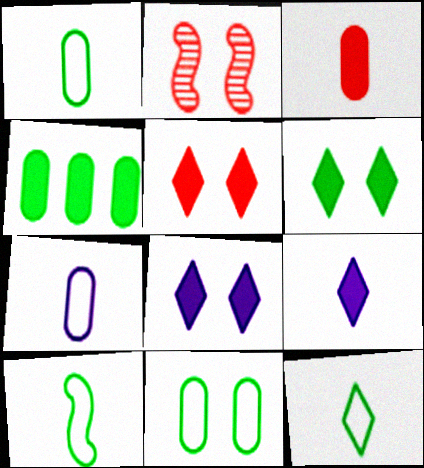[[1, 10, 12], 
[2, 8, 11], 
[5, 6, 8]]